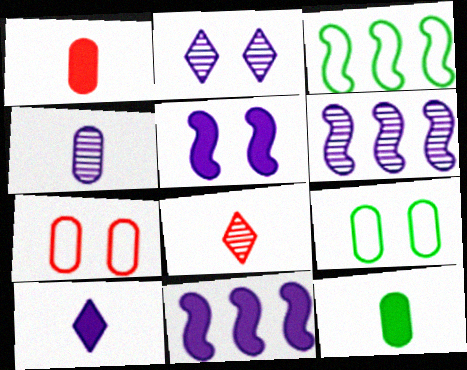[[1, 2, 3], 
[2, 4, 6], 
[8, 9, 11]]